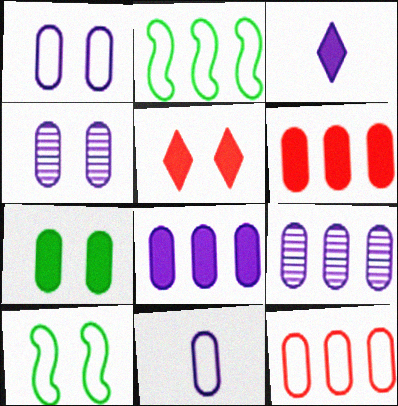[[4, 5, 10], 
[4, 8, 11]]